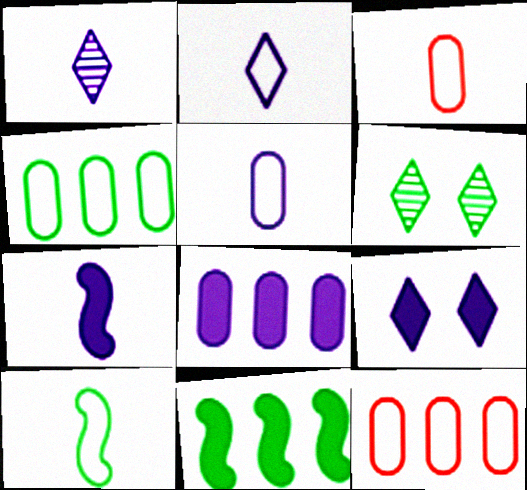[[1, 5, 7], 
[2, 3, 10], 
[6, 7, 12], 
[7, 8, 9]]